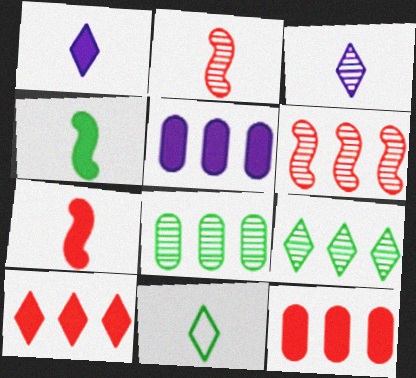[]